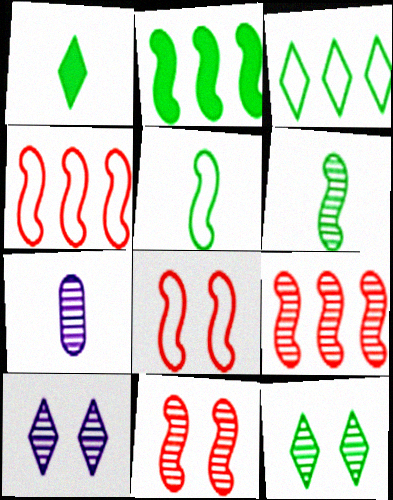[[1, 3, 12], 
[7, 9, 12]]